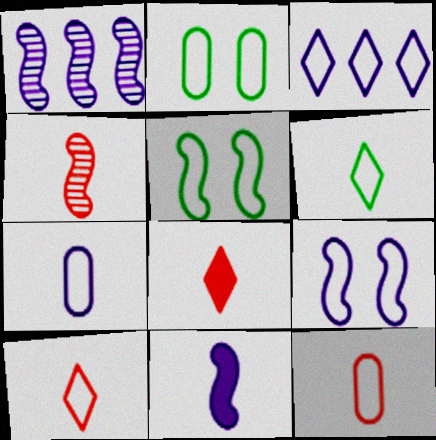[[1, 2, 8], 
[1, 9, 11], 
[3, 5, 12], 
[3, 7, 9], 
[4, 8, 12]]